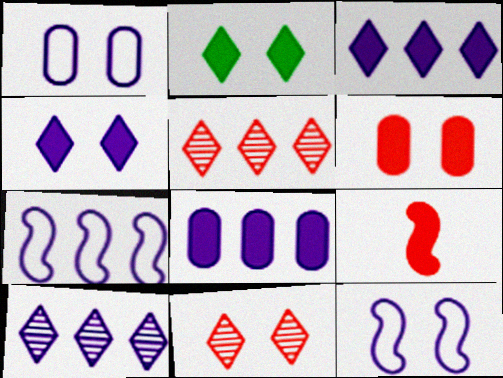[[2, 8, 9], 
[7, 8, 10]]